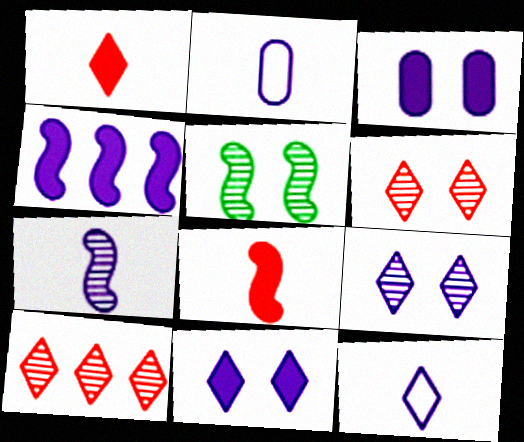[[2, 4, 9]]